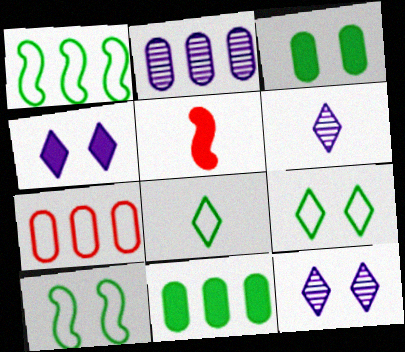[[2, 5, 9], 
[2, 7, 11], 
[4, 5, 11]]